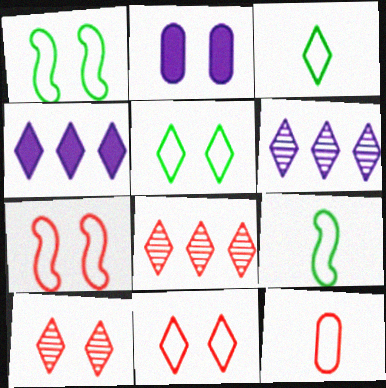[[1, 2, 10], 
[2, 8, 9], 
[3, 4, 10]]